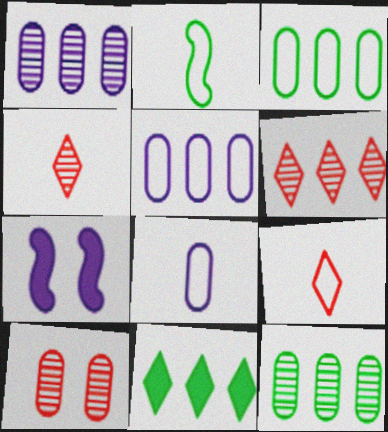[[2, 8, 9], 
[3, 4, 7], 
[7, 9, 12]]